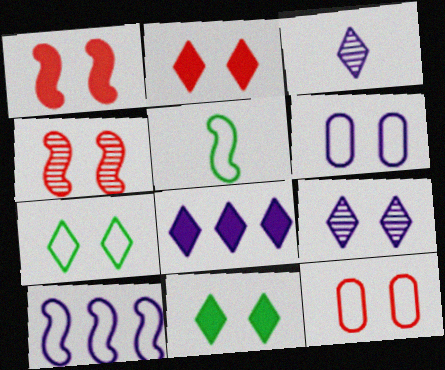[[2, 4, 12], 
[2, 7, 9], 
[4, 6, 11]]